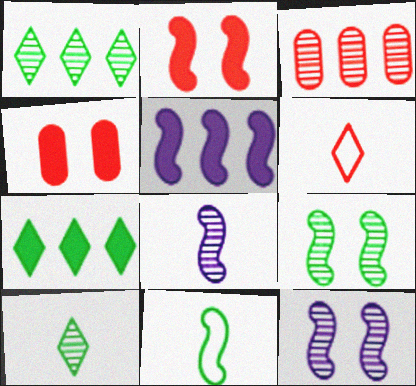[[2, 3, 6], 
[3, 10, 12]]